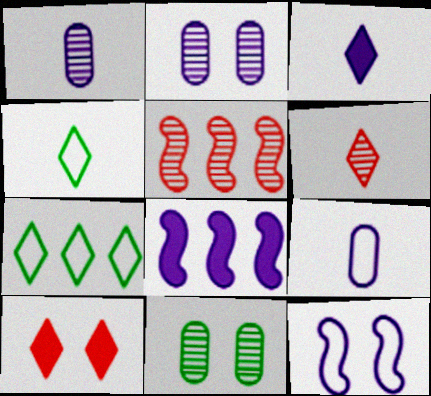[[3, 4, 6], 
[10, 11, 12]]